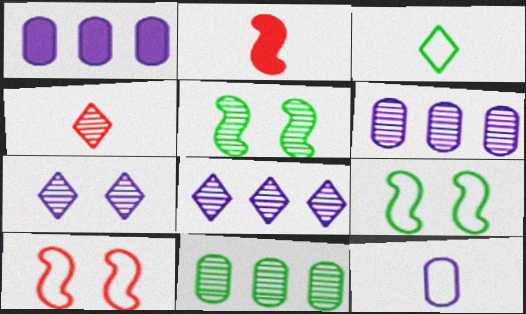[[1, 4, 9], 
[4, 5, 6]]